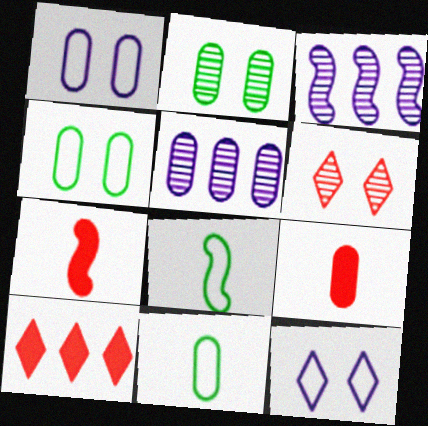[[4, 5, 9]]